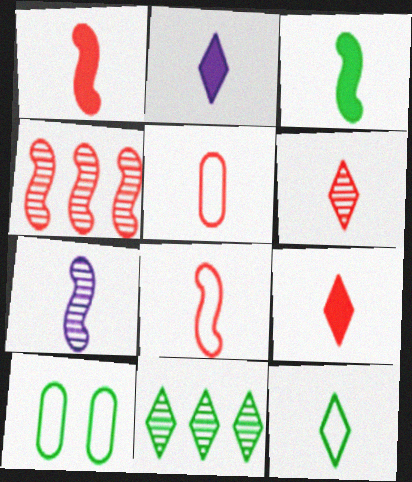[[1, 5, 6], 
[2, 4, 10], 
[2, 6, 12], 
[3, 7, 8], 
[3, 10, 11]]